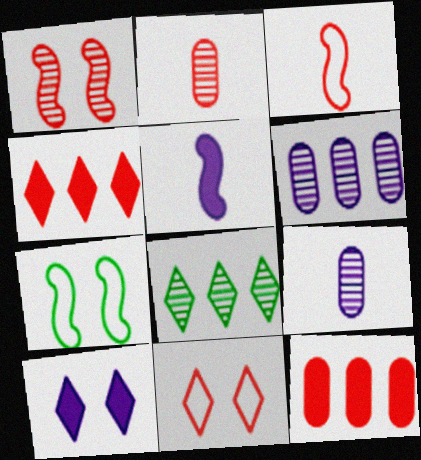[[1, 8, 9], 
[4, 7, 9]]